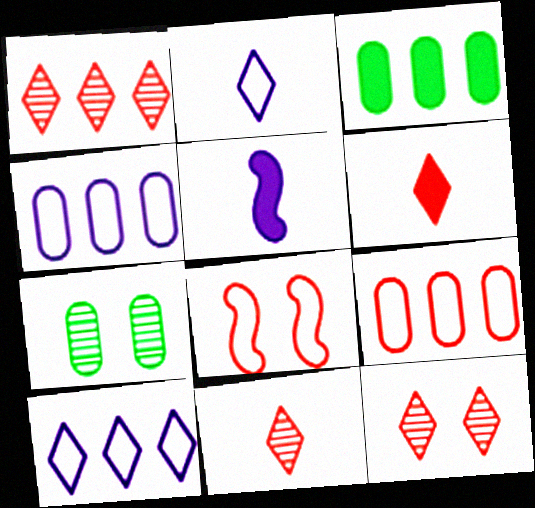[[1, 11, 12]]